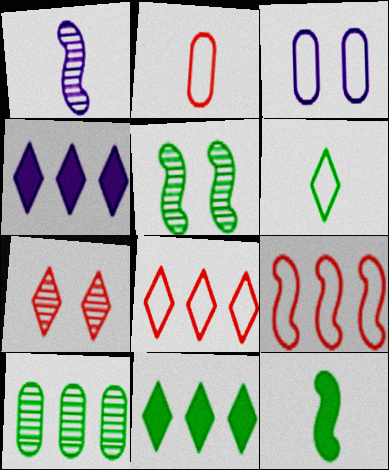[[1, 3, 4], 
[1, 7, 10], 
[2, 4, 5], 
[3, 6, 9], 
[4, 6, 7], 
[4, 9, 10]]